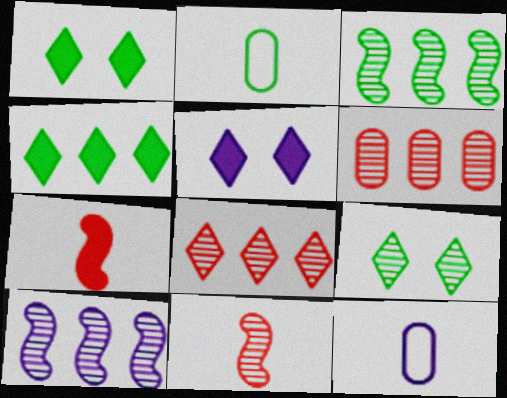[[1, 2, 3], 
[5, 10, 12]]